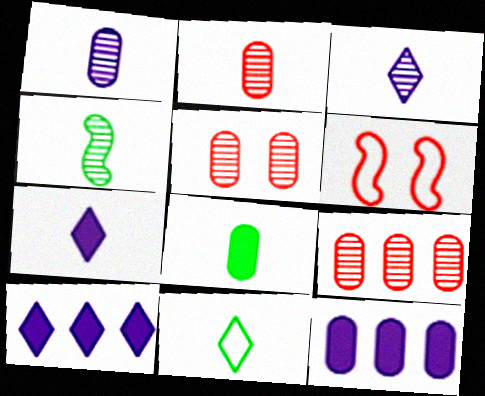[[2, 3, 4], 
[2, 5, 9], 
[4, 8, 11]]